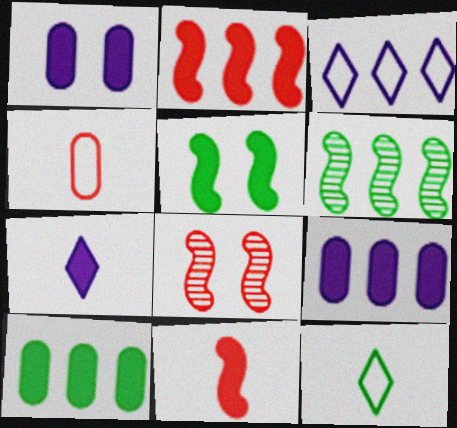[[8, 9, 12]]